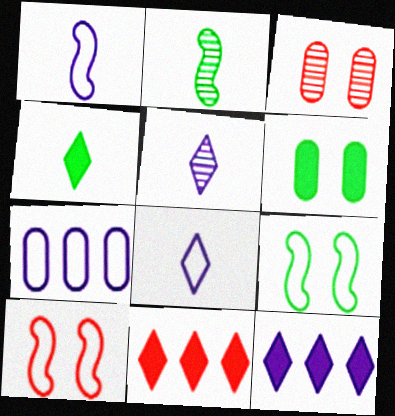[]